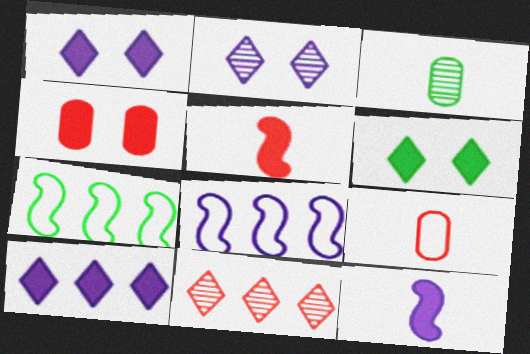[[3, 6, 7]]